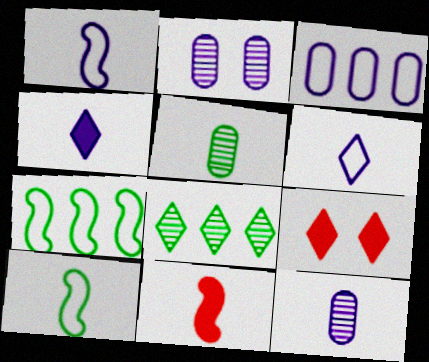[[1, 4, 12], 
[5, 6, 11], 
[6, 8, 9], 
[7, 9, 12]]